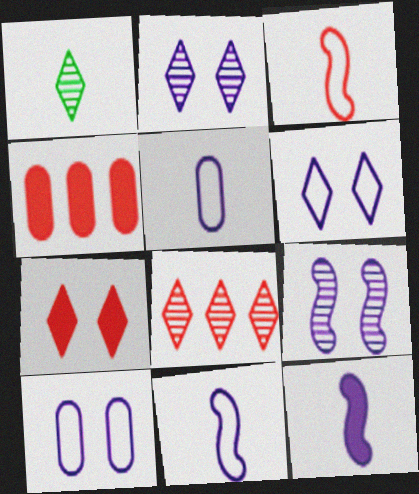[[1, 2, 8]]